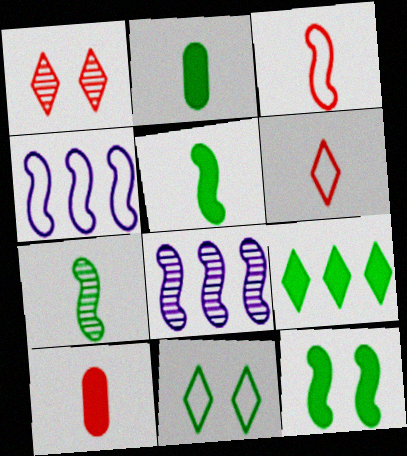[[1, 2, 4], 
[2, 9, 12], 
[3, 8, 12], 
[8, 10, 11]]